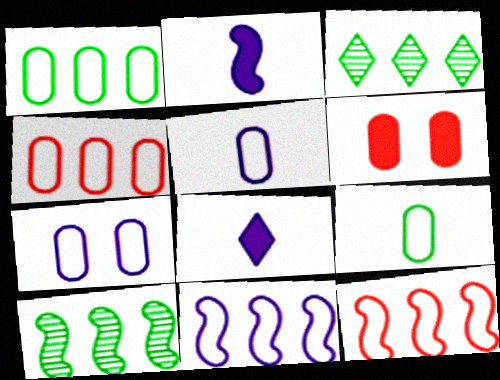[[4, 7, 9]]